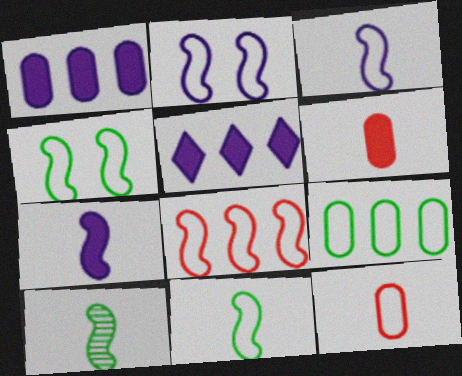[[2, 8, 11], 
[3, 4, 8]]